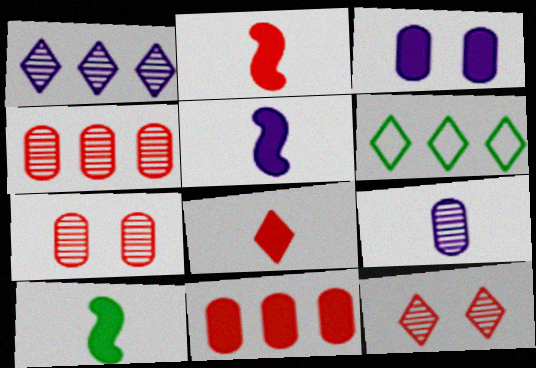[[2, 5, 10], 
[5, 6, 7]]